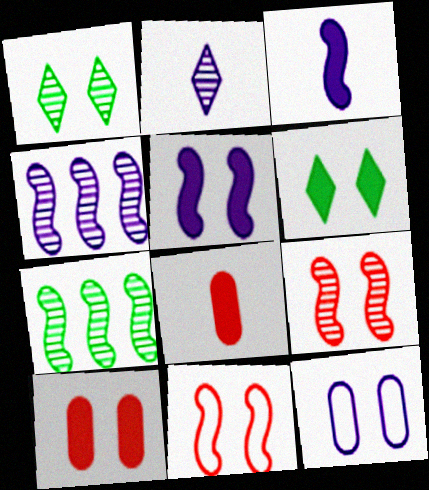[[3, 7, 11], 
[5, 6, 10], 
[6, 9, 12]]